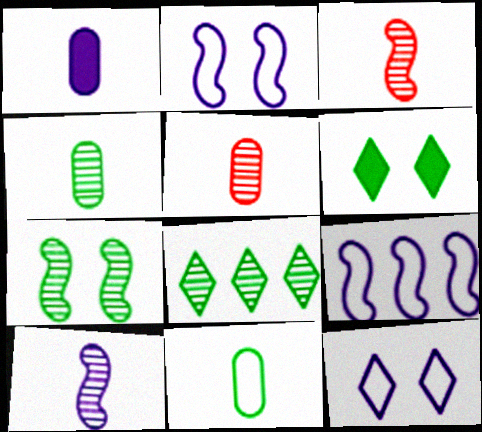[[1, 5, 11], 
[4, 7, 8], 
[5, 6, 9]]